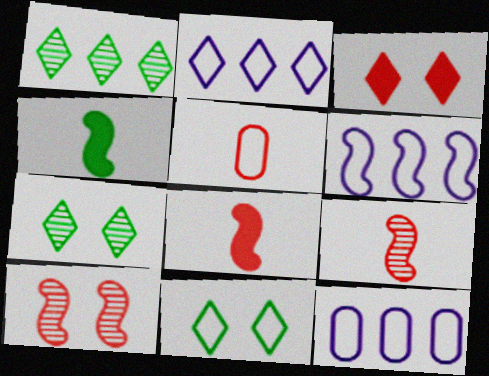[[2, 6, 12], 
[4, 6, 10], 
[5, 6, 11], 
[7, 8, 12]]